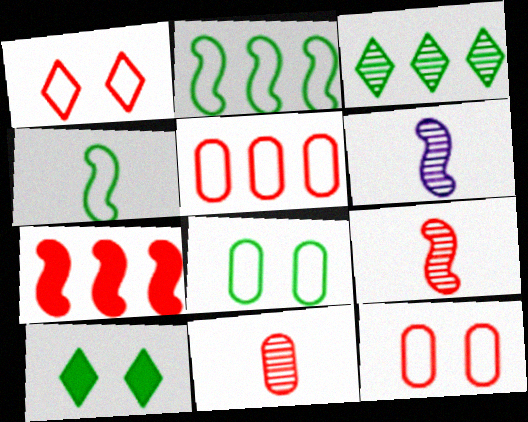[[1, 7, 11], 
[5, 6, 10]]